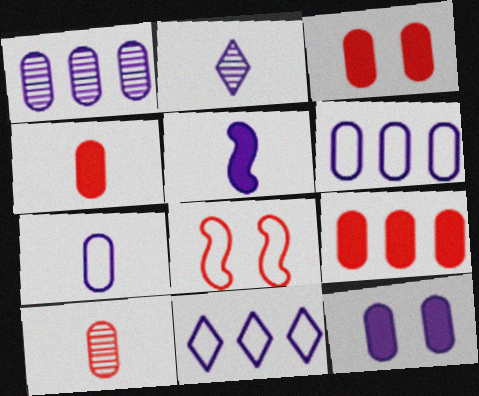[[1, 7, 12], 
[2, 5, 7], 
[3, 4, 9]]